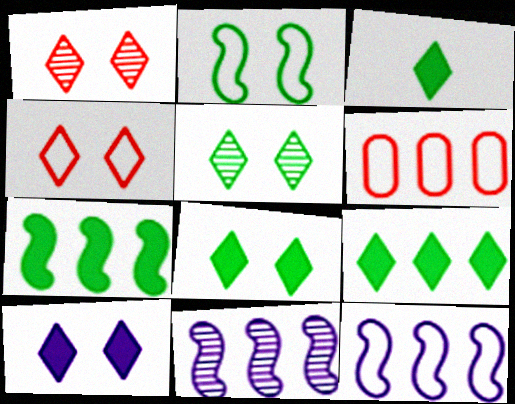[[3, 8, 9], 
[4, 5, 10], 
[6, 9, 11]]